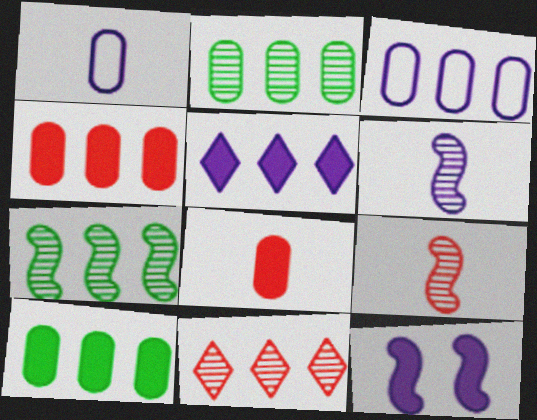[[2, 3, 4]]